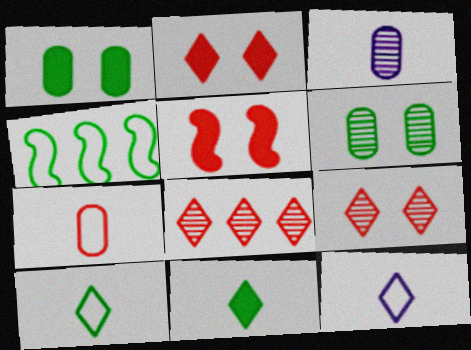[[2, 3, 4], 
[4, 6, 11], 
[5, 7, 8]]